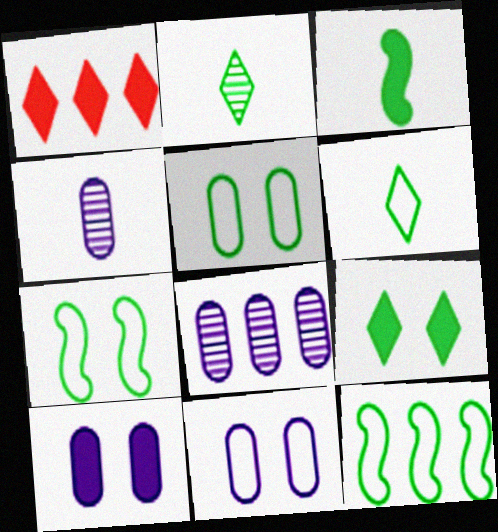[[1, 3, 10], 
[1, 4, 7], 
[1, 8, 12], 
[5, 6, 12]]